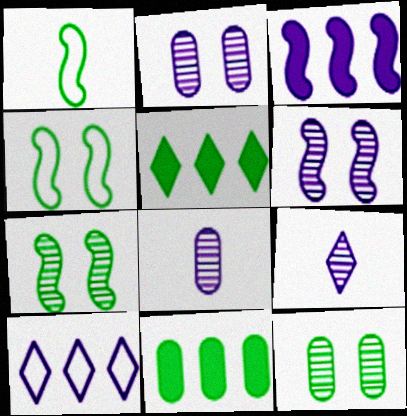[[1, 5, 12]]